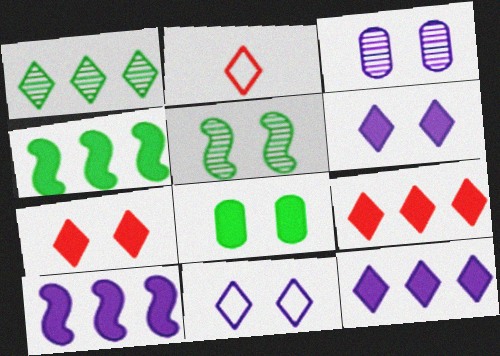[[1, 2, 6], 
[2, 3, 4]]